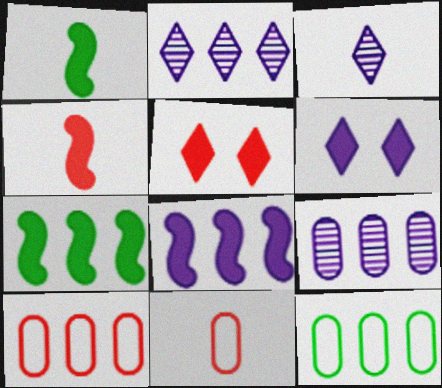[[1, 3, 11], 
[2, 7, 10]]